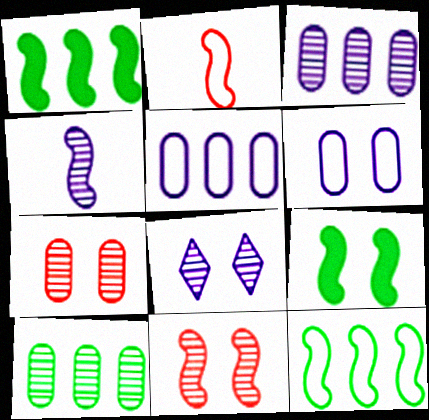[[3, 4, 8]]